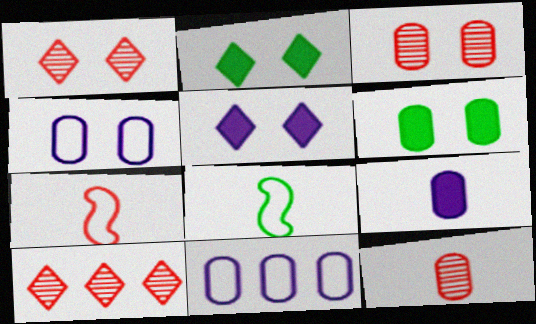[[3, 4, 6], 
[6, 11, 12]]